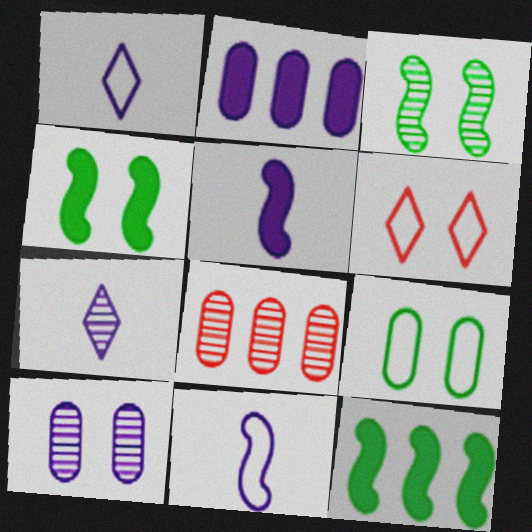[[1, 4, 8], 
[3, 7, 8], 
[4, 6, 10]]